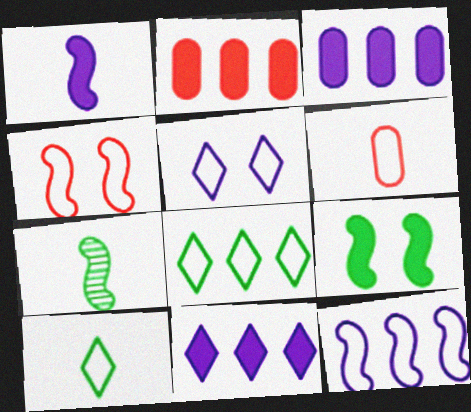[[2, 5, 7]]